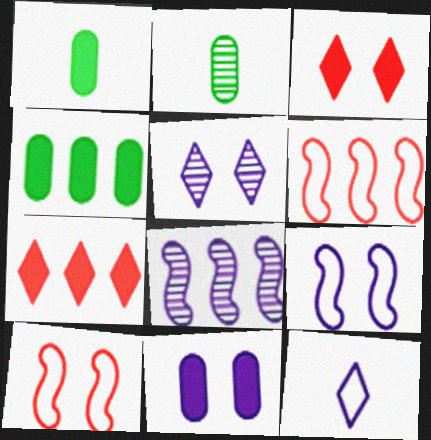[[1, 5, 6], 
[2, 7, 9], 
[5, 9, 11], 
[8, 11, 12]]